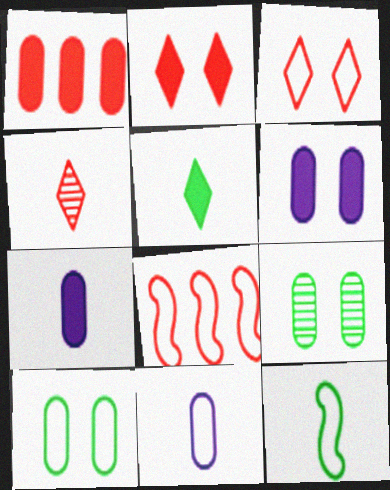[[1, 9, 11], 
[4, 7, 12]]